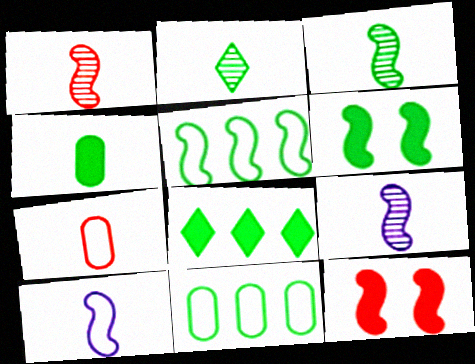[[1, 3, 9], 
[2, 6, 11], 
[3, 5, 6], 
[4, 6, 8], 
[5, 9, 12]]